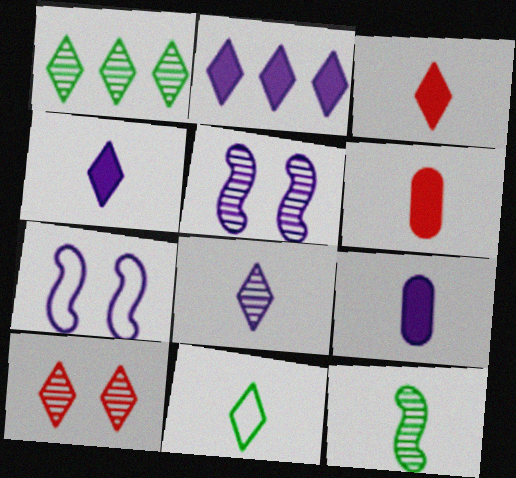[[1, 6, 7], 
[1, 8, 10], 
[2, 10, 11], 
[3, 8, 11]]